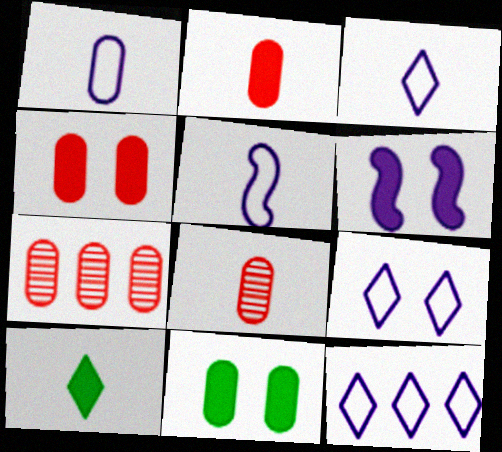[[1, 3, 5], 
[1, 7, 11], 
[3, 9, 12], 
[5, 8, 10]]